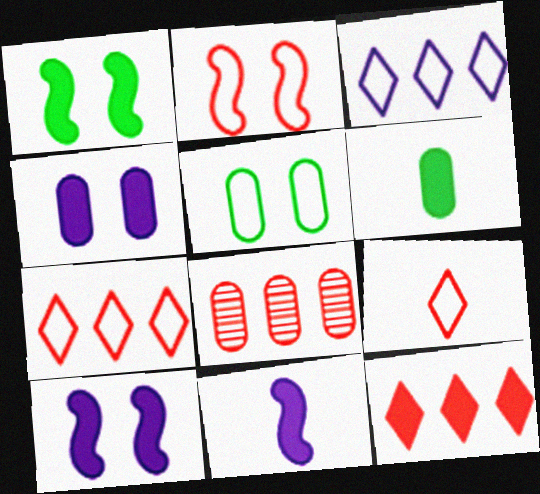[[6, 10, 12]]